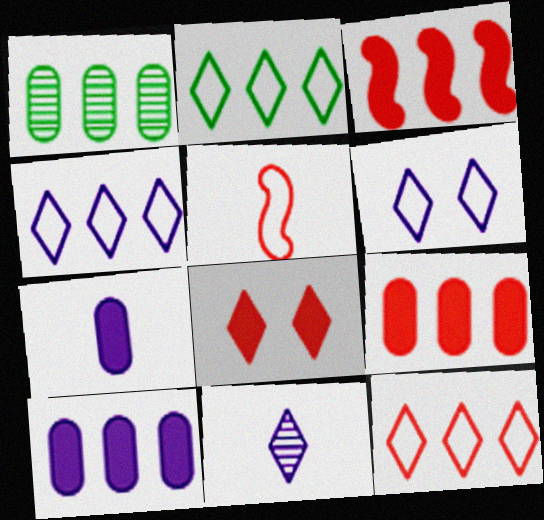[[1, 3, 4], 
[2, 4, 12], 
[2, 8, 11]]